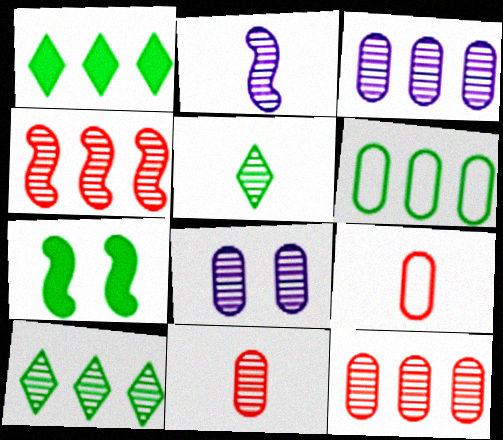[[2, 5, 11], 
[3, 4, 10], 
[4, 5, 8], 
[5, 6, 7]]